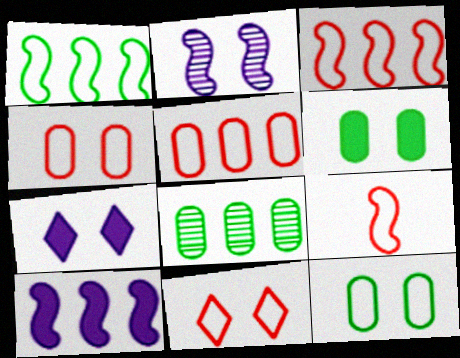[[2, 6, 11], 
[5, 9, 11], 
[7, 8, 9]]